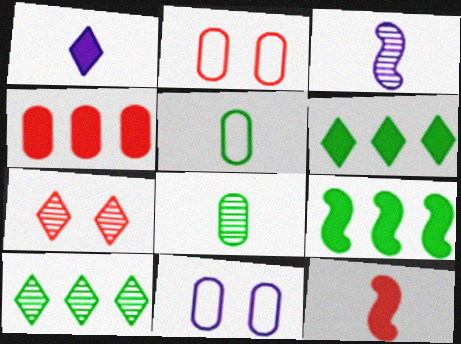[[2, 3, 6], 
[4, 8, 11], 
[10, 11, 12]]